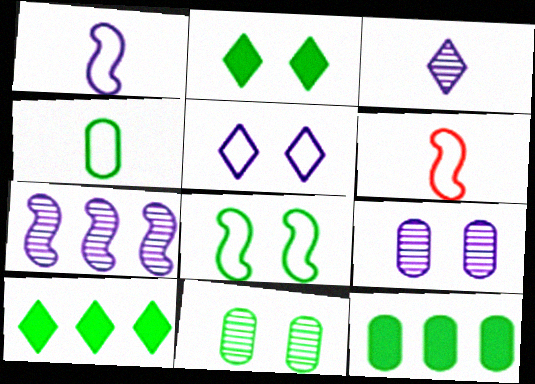[[2, 8, 11], 
[3, 7, 9], 
[4, 11, 12], 
[6, 9, 10]]